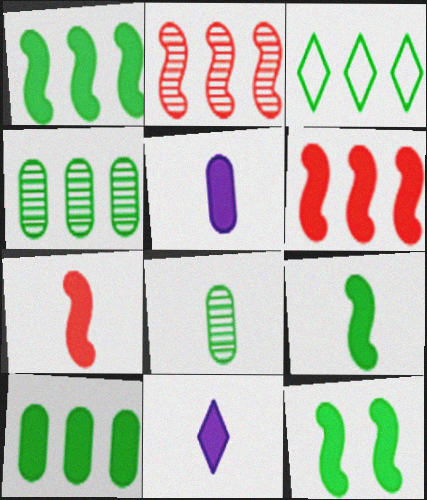[[1, 3, 4], 
[1, 9, 12], 
[3, 8, 12]]